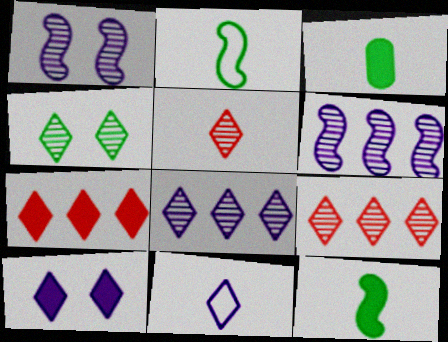[[4, 5, 8], 
[4, 7, 11], 
[8, 10, 11]]